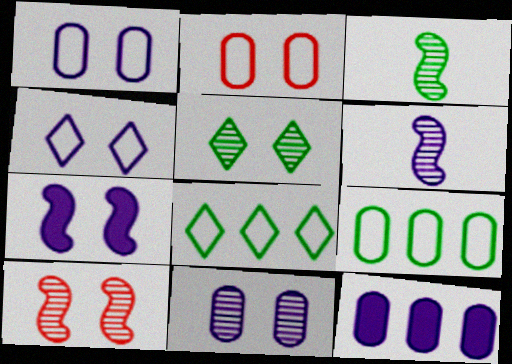[[2, 5, 7], 
[4, 6, 12], 
[4, 7, 11], 
[5, 10, 11]]